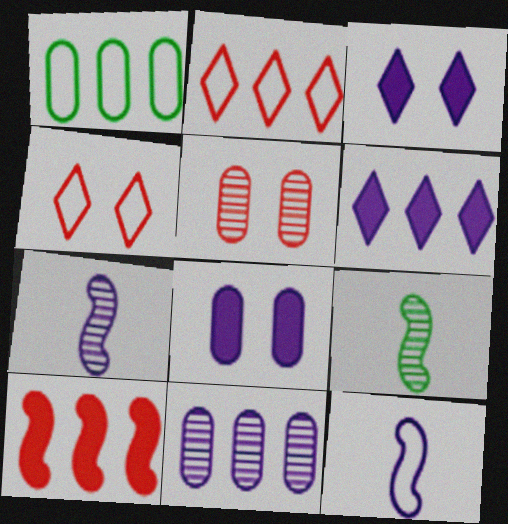[[1, 4, 12], 
[2, 8, 9], 
[3, 11, 12]]